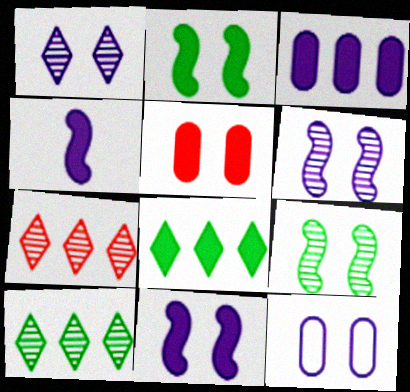[[1, 11, 12], 
[4, 5, 8]]